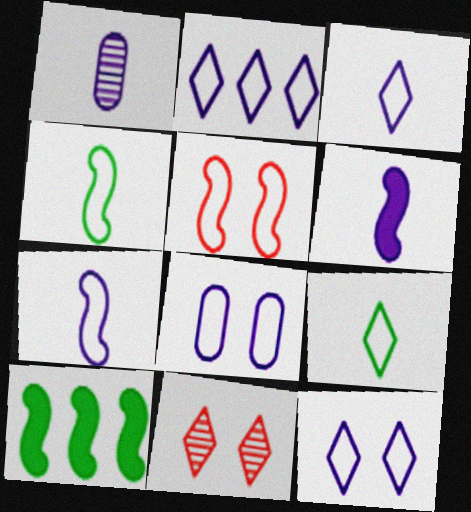[[1, 3, 6], 
[2, 3, 12], 
[2, 7, 8]]